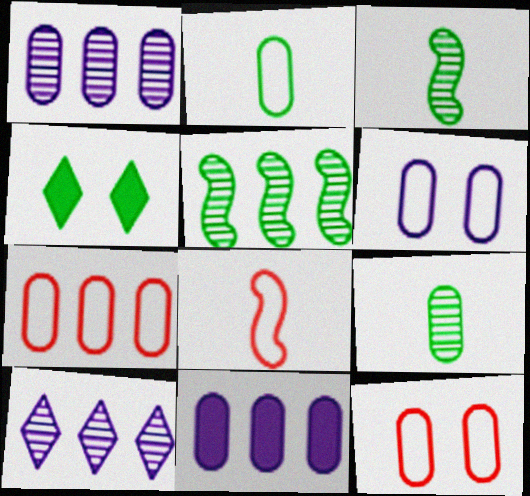[[1, 4, 8], 
[2, 4, 5], 
[2, 6, 7], 
[9, 11, 12]]